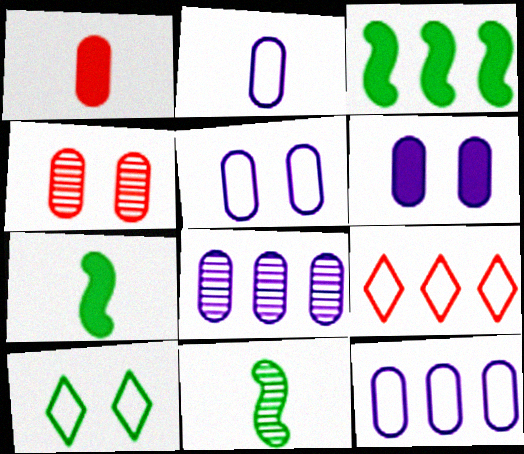[[2, 5, 12], 
[2, 6, 8], 
[3, 8, 9], 
[6, 9, 11]]